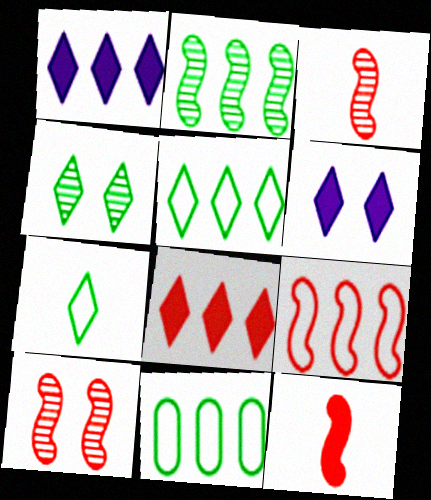[[3, 6, 11], 
[9, 10, 12]]